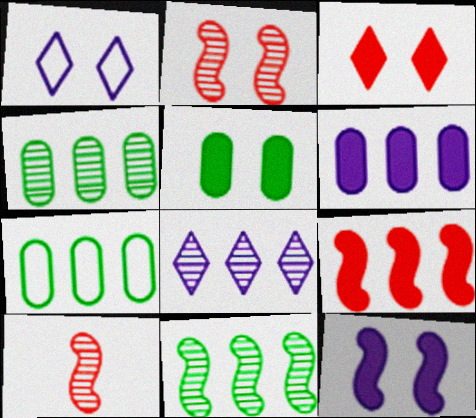[[1, 2, 5], 
[3, 5, 12], 
[7, 8, 9]]